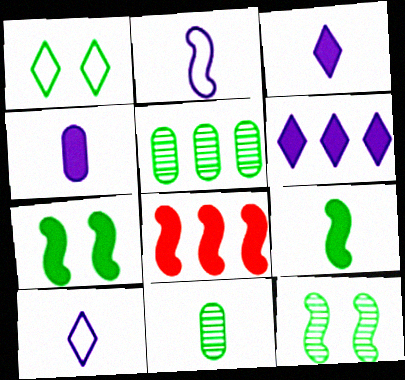[[1, 5, 9], 
[2, 8, 12]]